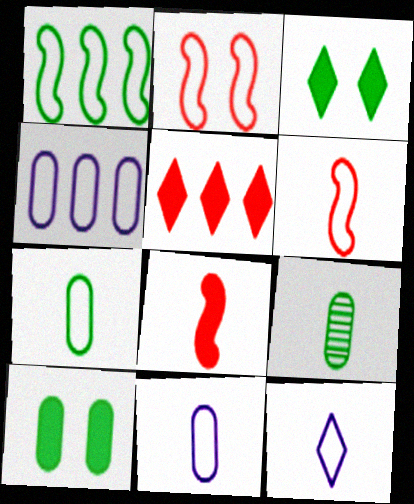[[1, 3, 9], 
[6, 7, 12], 
[8, 9, 12]]